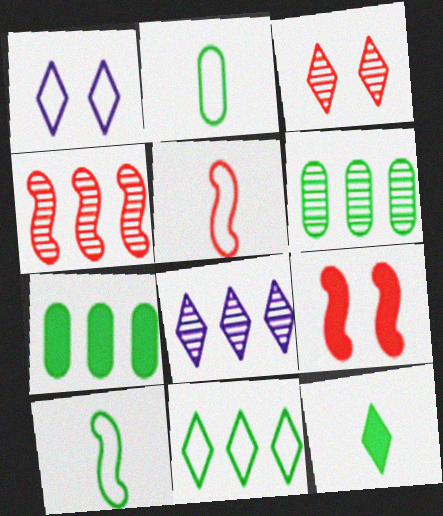[[2, 8, 9], 
[4, 5, 9], 
[4, 6, 8]]